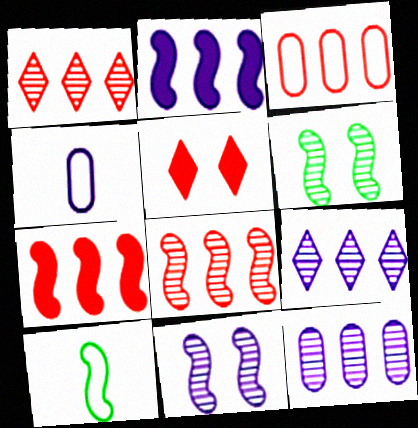[[1, 3, 7], 
[5, 10, 12], 
[7, 10, 11]]